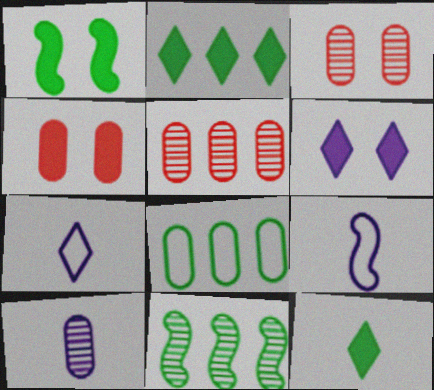[[1, 4, 6], 
[1, 5, 7], 
[2, 3, 9], 
[2, 8, 11], 
[4, 7, 11], 
[4, 8, 10]]